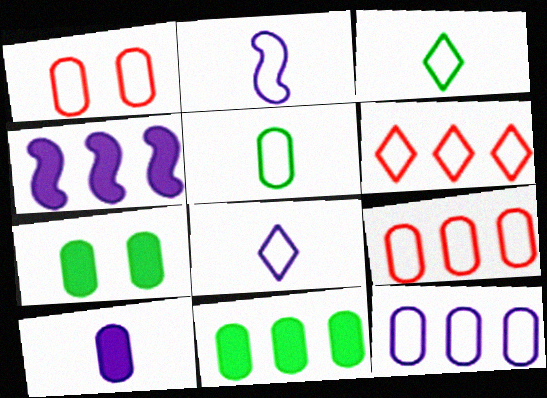[[1, 5, 12]]